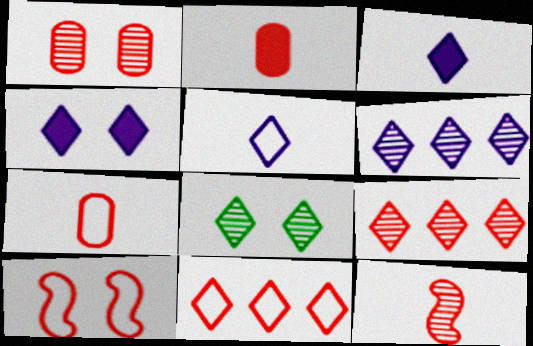[[1, 9, 12], 
[2, 9, 10], 
[3, 8, 11], 
[4, 5, 6], 
[7, 10, 11]]